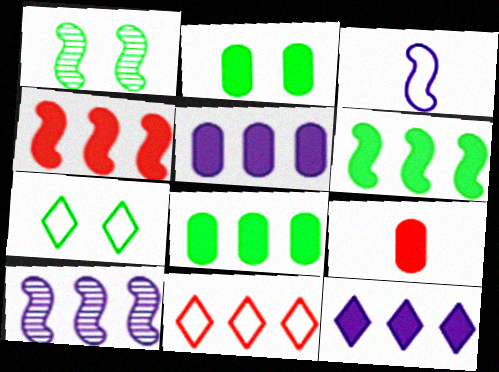[[1, 2, 7], 
[1, 3, 4], 
[2, 5, 9], 
[4, 8, 12], 
[7, 9, 10], 
[8, 10, 11]]